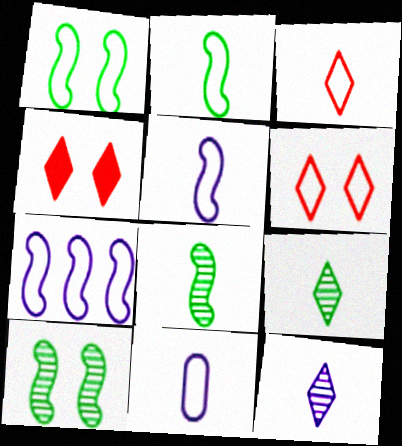[[2, 3, 11]]